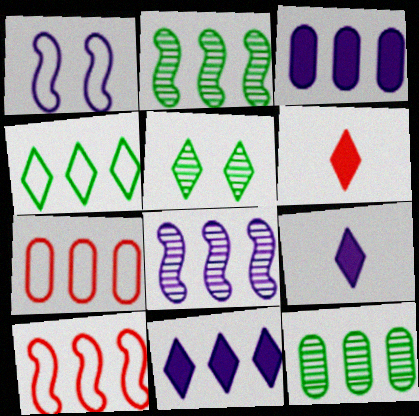[[1, 6, 12], 
[2, 7, 11], 
[3, 7, 12], 
[10, 11, 12]]